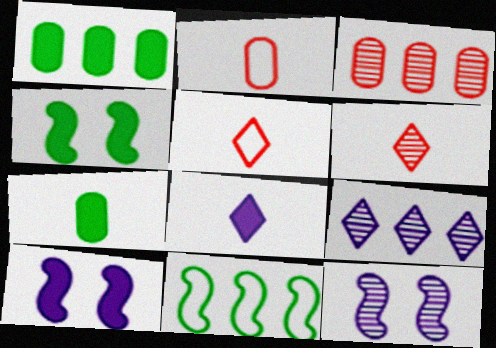[[1, 5, 12], 
[2, 4, 9]]